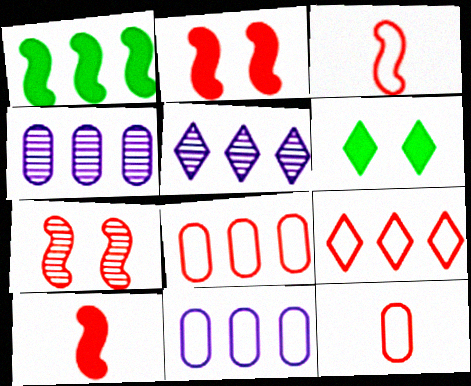[[1, 4, 9], 
[1, 5, 8], 
[3, 4, 6]]